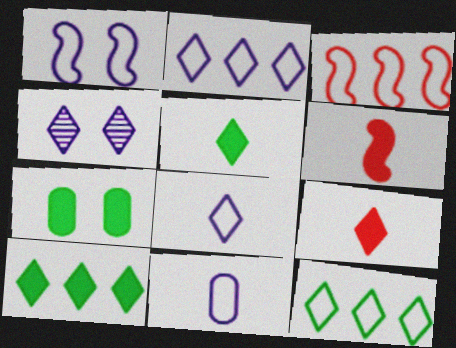[[1, 2, 11], 
[4, 9, 12]]